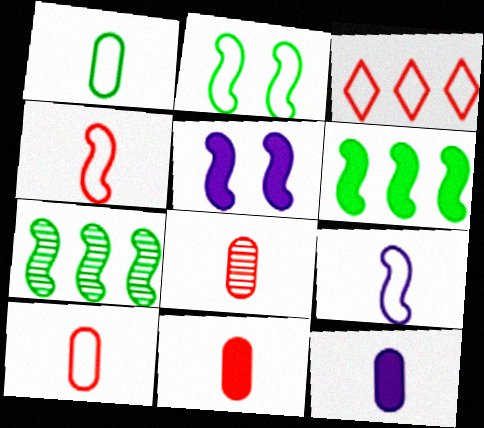[[1, 8, 12], 
[4, 5, 7], 
[8, 10, 11]]